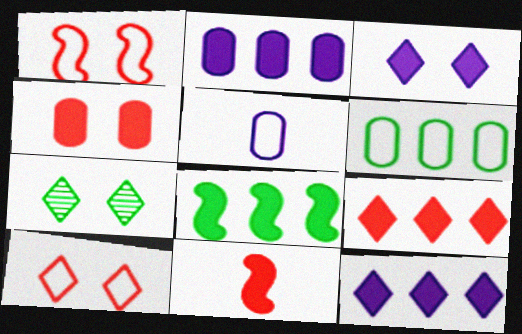[[2, 8, 9], 
[3, 7, 10], 
[4, 9, 11]]